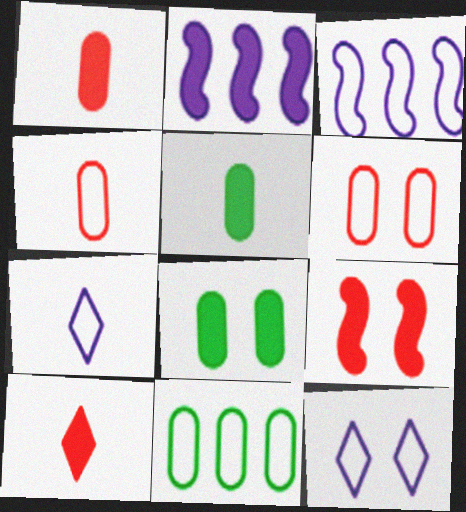[[2, 8, 10]]